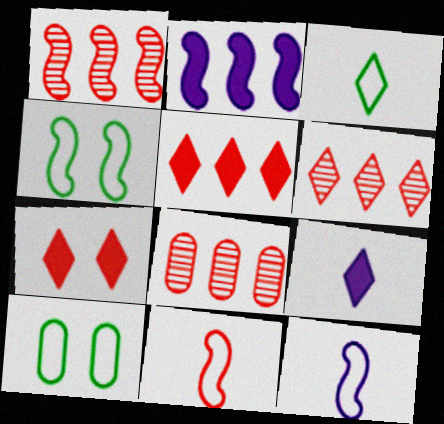[[1, 6, 8], 
[1, 9, 10], 
[4, 8, 9], 
[7, 8, 11]]